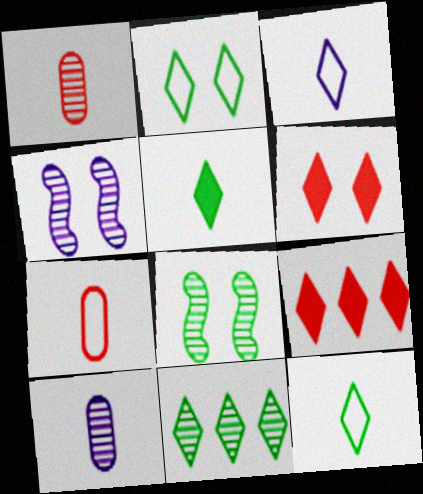[[1, 4, 11], 
[2, 5, 11], 
[3, 6, 11]]